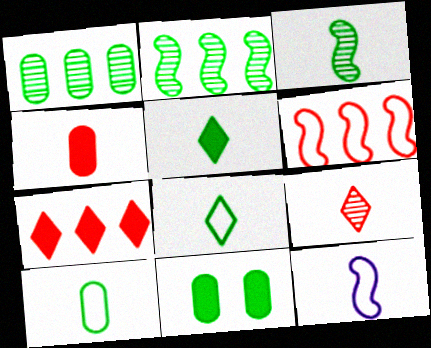[[1, 10, 11], 
[2, 8, 11], 
[3, 5, 10]]